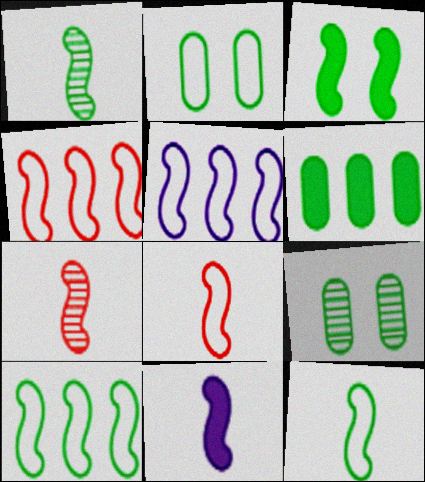[[1, 3, 10], 
[1, 8, 11], 
[3, 5, 7], 
[4, 5, 10], 
[7, 11, 12]]